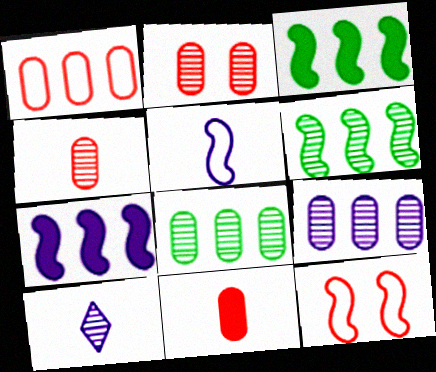[[1, 2, 11], 
[2, 6, 10]]